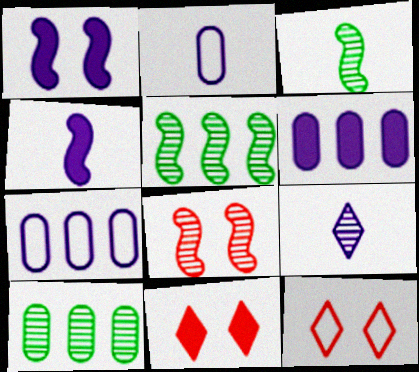[[1, 7, 9], 
[2, 4, 9], 
[2, 5, 11], 
[3, 6, 12], 
[3, 7, 11], 
[4, 10, 12], 
[8, 9, 10]]